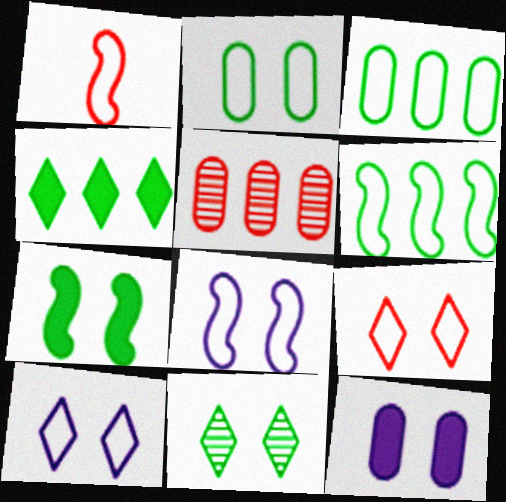[[1, 3, 10], 
[1, 6, 8], 
[2, 7, 11], 
[2, 8, 9]]